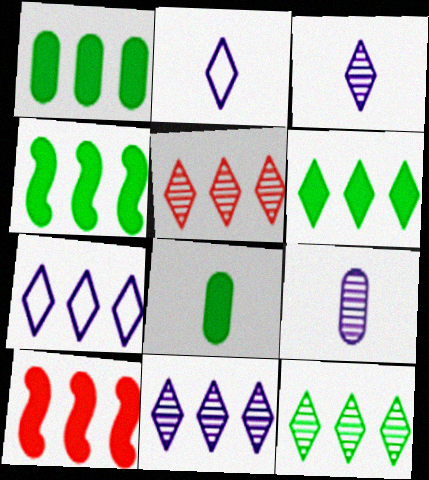[[1, 4, 6], 
[5, 6, 7], 
[5, 11, 12]]